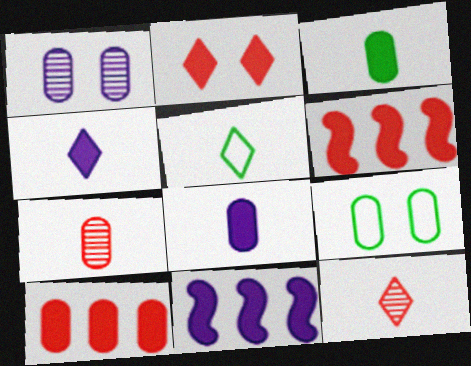[[1, 5, 6], 
[2, 3, 11], 
[4, 5, 12], 
[9, 11, 12]]